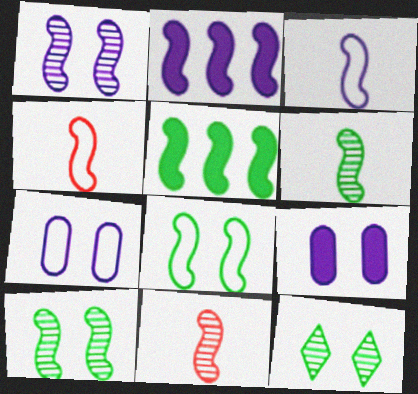[[1, 2, 3], 
[1, 4, 5], 
[2, 4, 10], 
[2, 8, 11], 
[5, 6, 8]]